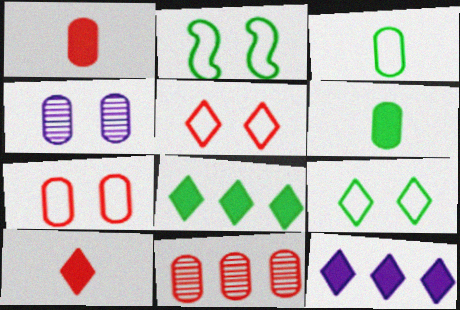[[1, 7, 11]]